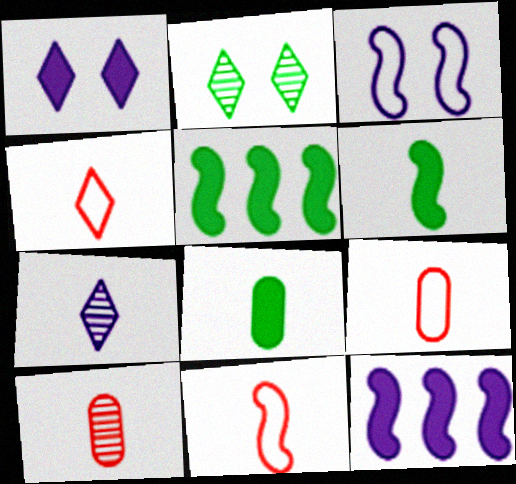[[2, 9, 12], 
[4, 9, 11], 
[6, 7, 9], 
[7, 8, 11]]